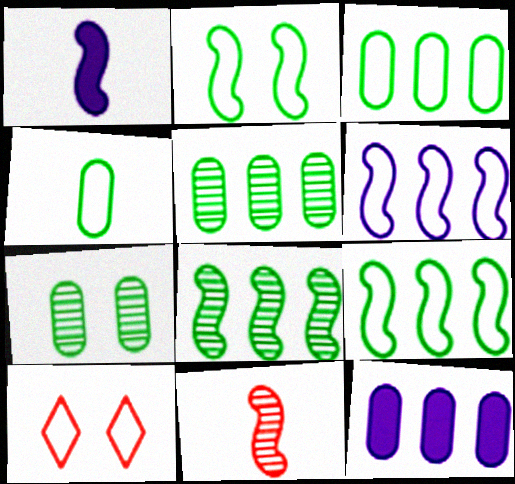[[1, 5, 10], 
[4, 6, 10]]